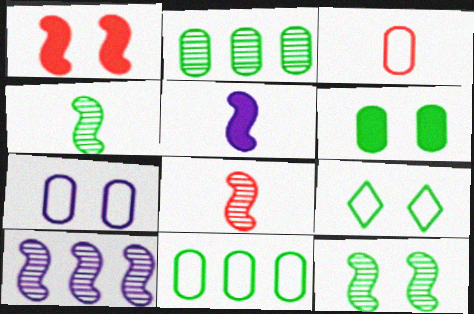[[3, 7, 11], 
[6, 9, 12], 
[8, 10, 12]]